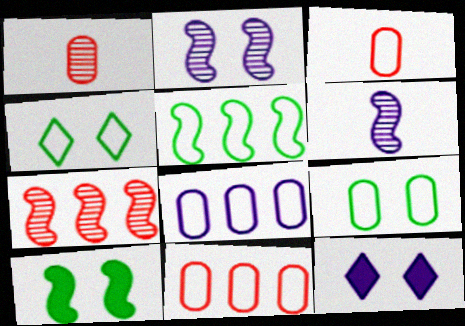[[1, 5, 12], 
[3, 8, 9], 
[6, 8, 12]]